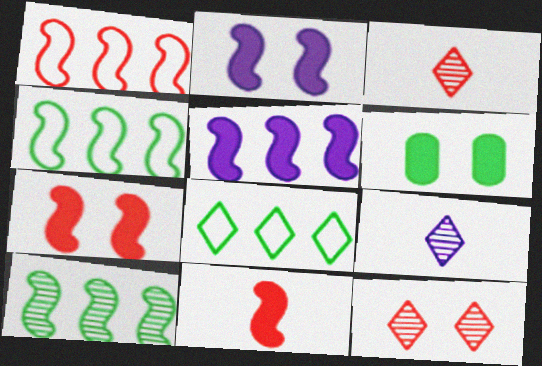[[1, 5, 10], 
[1, 6, 9]]